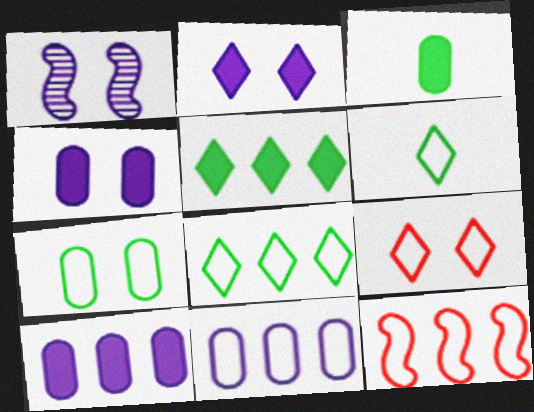[[8, 11, 12]]